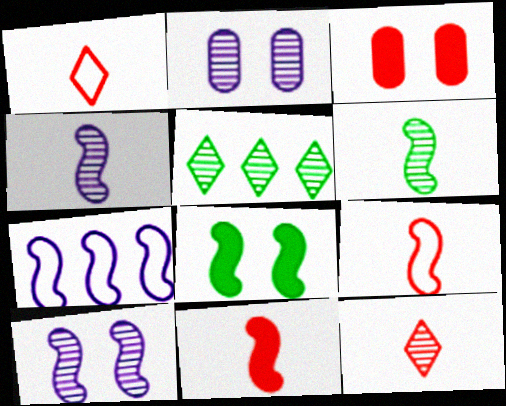[]